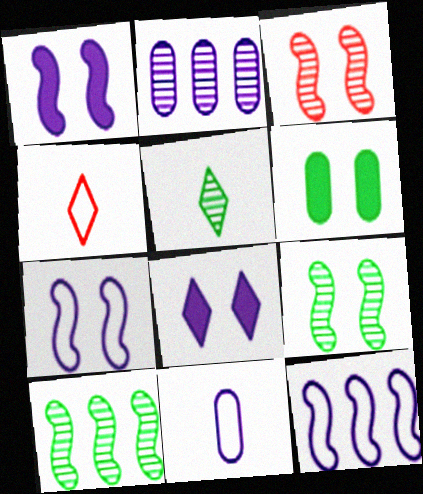[[2, 3, 5]]